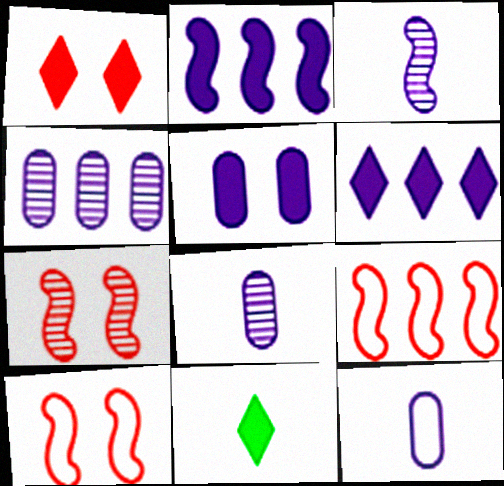[[1, 6, 11], 
[4, 5, 12], 
[4, 10, 11]]